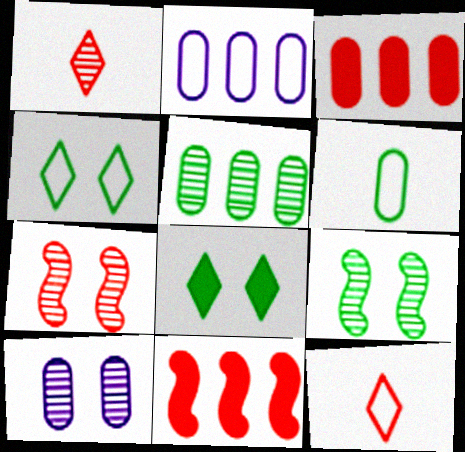[[2, 3, 5], 
[3, 6, 10], 
[3, 7, 12]]